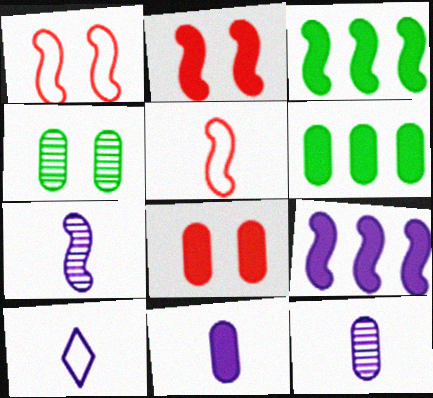[[1, 3, 7], 
[6, 8, 11], 
[7, 10, 11]]